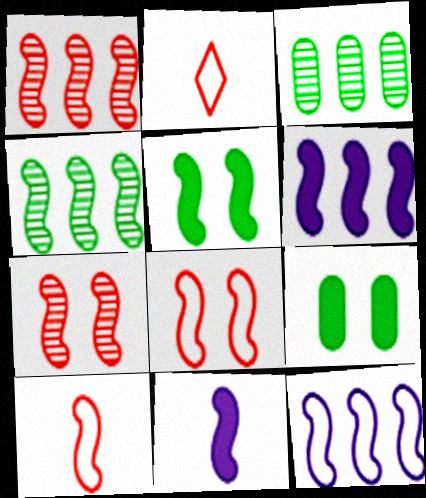[[4, 8, 11]]